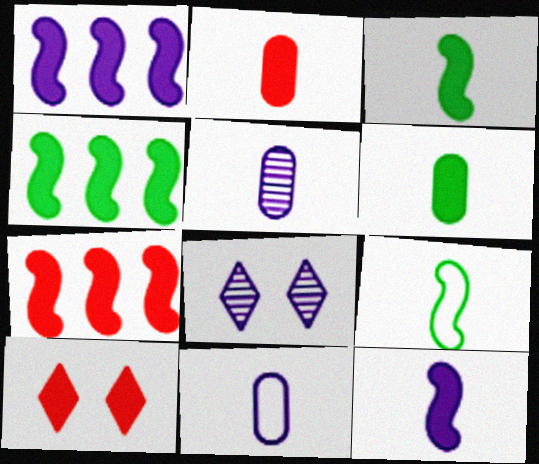[[1, 4, 7], 
[1, 6, 10], 
[1, 8, 11], 
[2, 7, 10]]